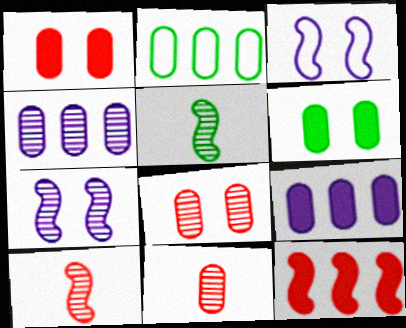[[3, 5, 12]]